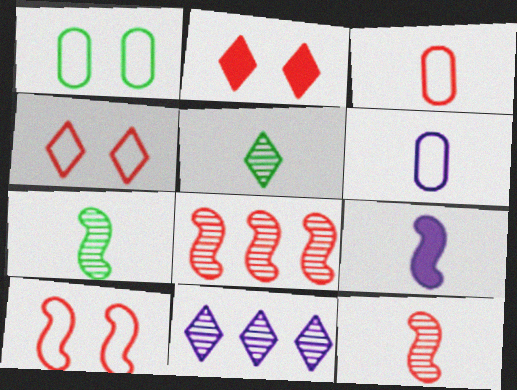[[2, 3, 8], 
[3, 5, 9]]